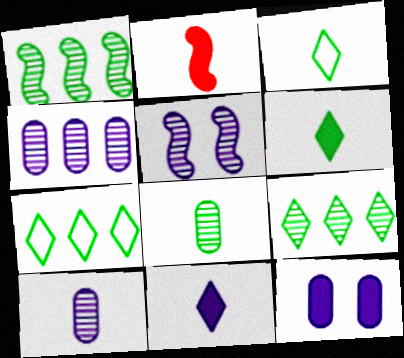[[2, 3, 10]]